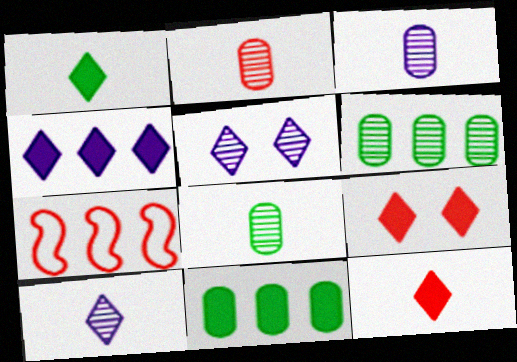[[1, 4, 9], 
[2, 3, 8], 
[2, 7, 9], 
[4, 6, 7]]